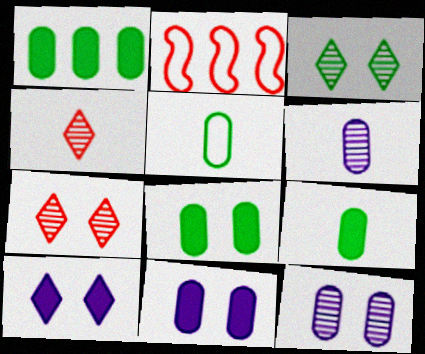[[1, 8, 9]]